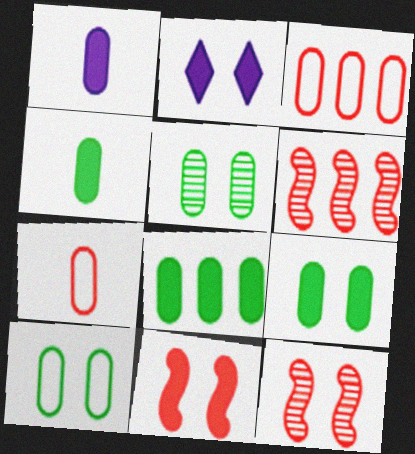[[1, 3, 5], 
[2, 9, 11], 
[2, 10, 12], 
[4, 8, 9], 
[5, 9, 10]]